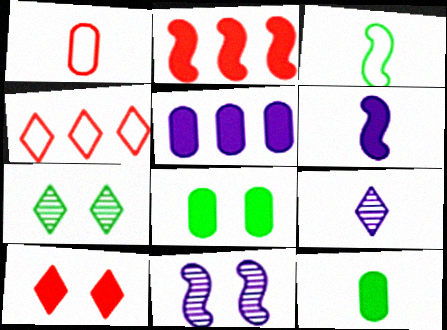[[2, 3, 11], 
[4, 11, 12]]